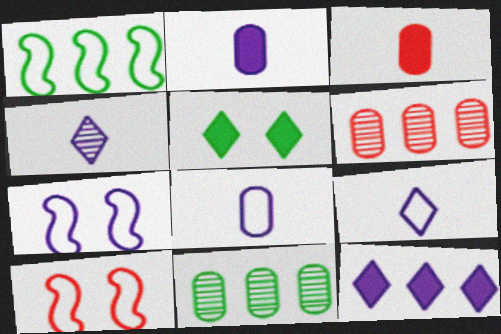[[1, 6, 12]]